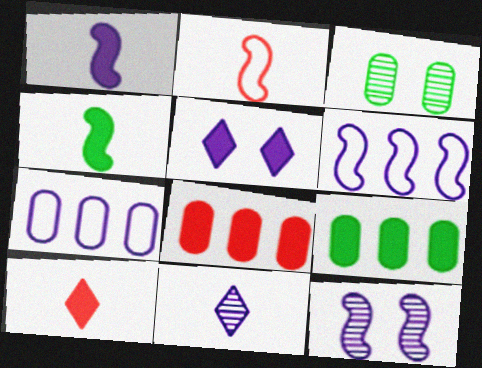[[1, 6, 12], 
[3, 6, 10], 
[4, 5, 8]]